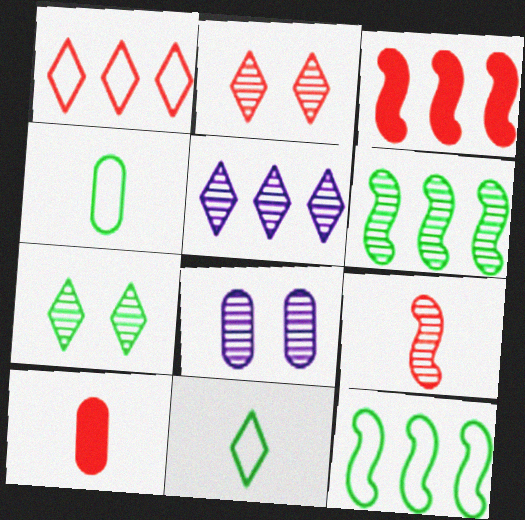[[3, 8, 11]]